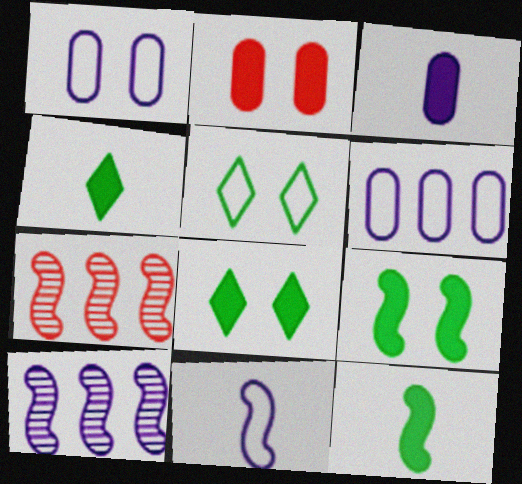[[1, 4, 7], 
[3, 5, 7], 
[7, 9, 11]]